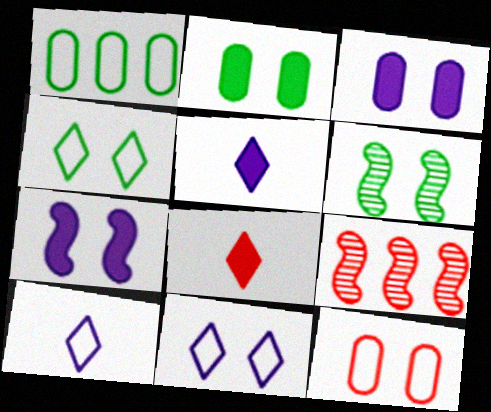[[2, 4, 6], 
[2, 9, 10], 
[8, 9, 12]]